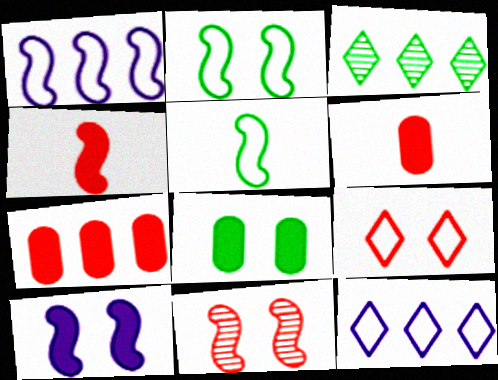[[1, 3, 7], 
[2, 10, 11], 
[3, 5, 8]]